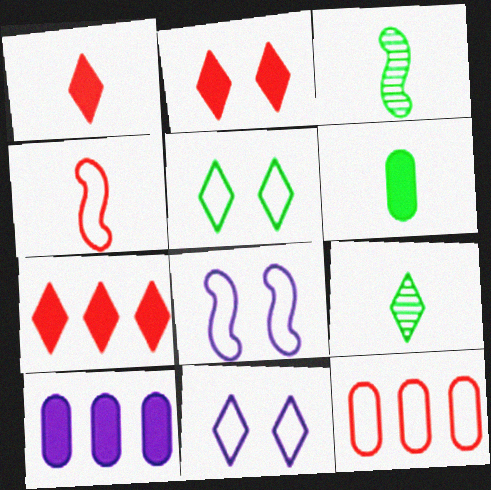[[1, 2, 7], 
[7, 9, 11]]